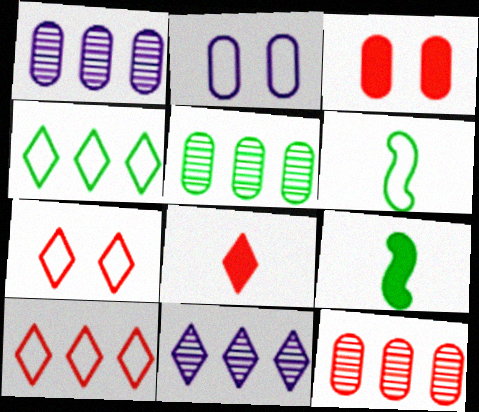[[1, 5, 12], 
[1, 7, 9], 
[2, 6, 10], 
[3, 6, 11]]